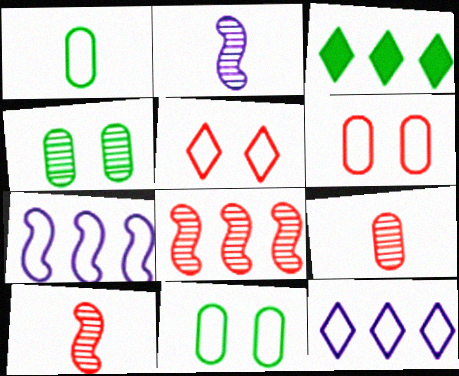[[1, 5, 7], 
[2, 3, 6]]